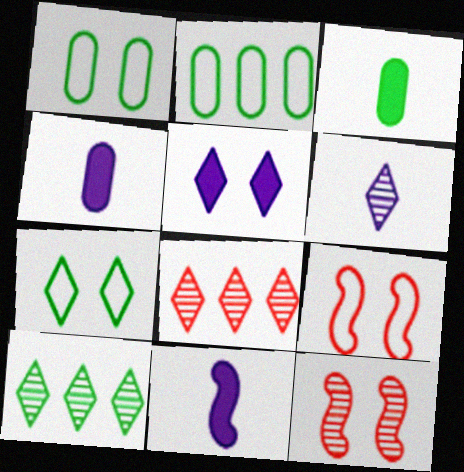[[1, 5, 12], 
[1, 8, 11], 
[4, 9, 10]]